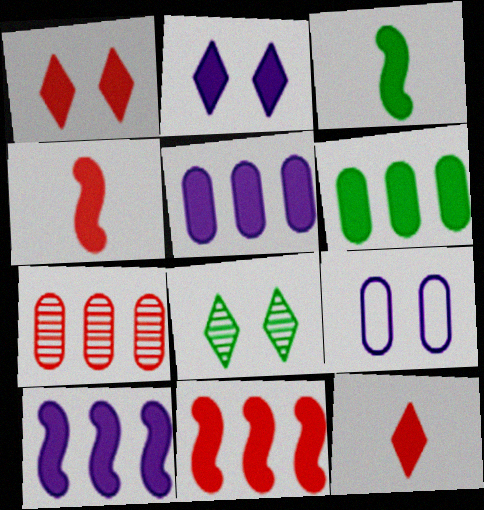[[1, 3, 5], 
[2, 4, 6]]